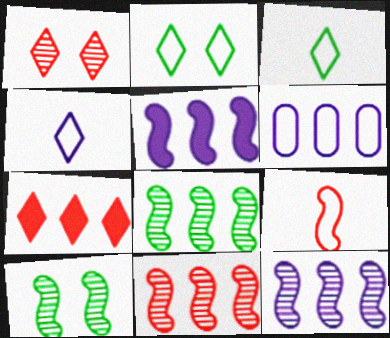[[2, 6, 9], 
[5, 9, 10], 
[6, 7, 8], 
[8, 11, 12]]